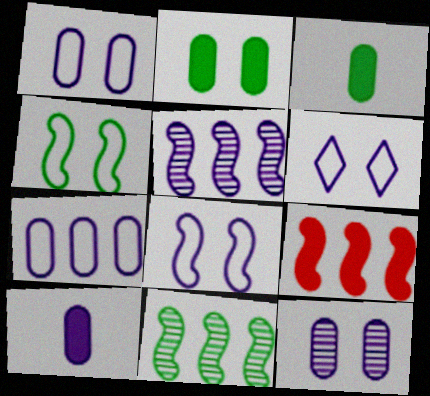[[1, 6, 8], 
[5, 6, 10], 
[7, 10, 12]]